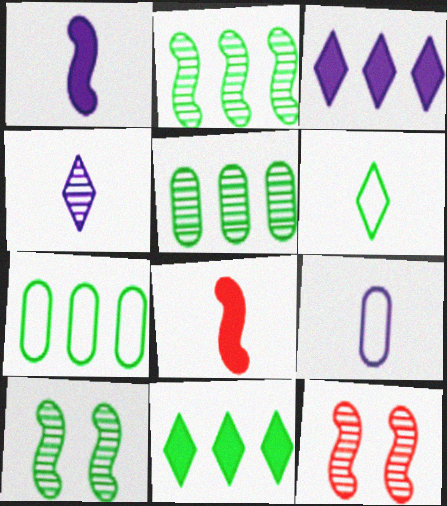[[1, 4, 9], 
[2, 7, 11], 
[4, 5, 12], 
[9, 11, 12]]